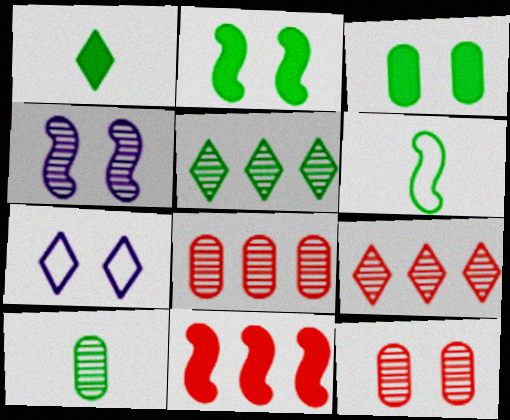[[1, 6, 10], 
[1, 7, 9], 
[2, 7, 12], 
[3, 5, 6], 
[4, 6, 11], 
[4, 9, 10], 
[7, 10, 11]]